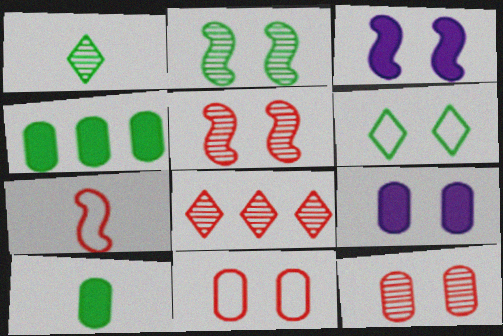[[3, 6, 12], 
[5, 6, 9]]